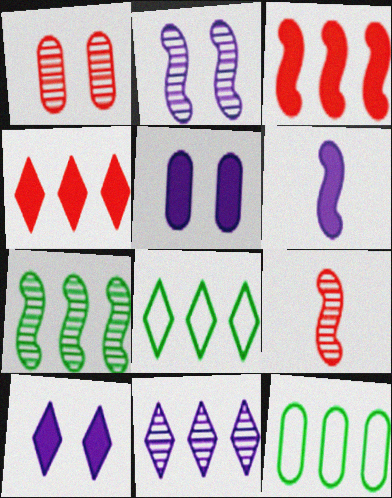[[1, 6, 8], 
[2, 7, 9], 
[3, 11, 12], 
[4, 8, 11], 
[5, 8, 9], 
[9, 10, 12]]